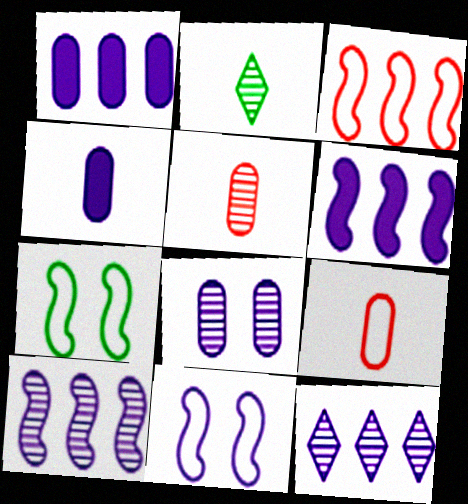[[4, 11, 12]]